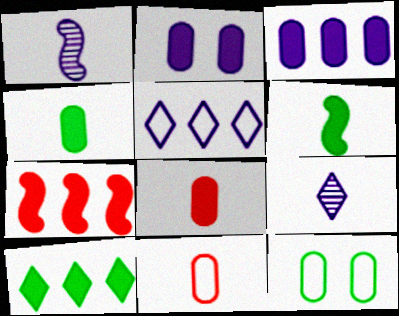[[1, 2, 5], 
[3, 7, 10], 
[6, 9, 11], 
[7, 9, 12]]